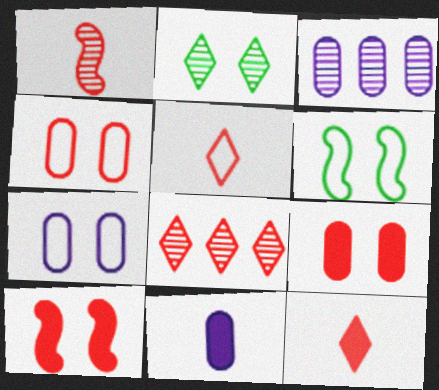[[1, 2, 3], 
[2, 7, 10], 
[3, 6, 12], 
[3, 7, 11], 
[6, 8, 11]]